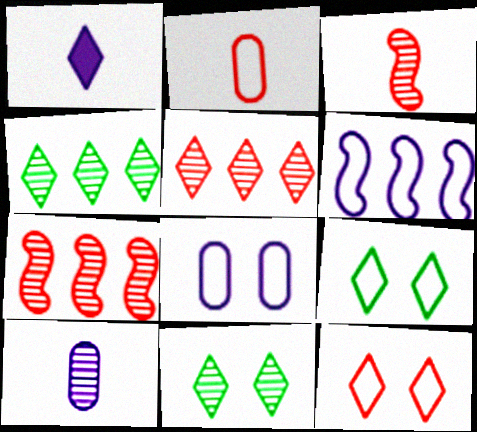[[1, 4, 12], 
[1, 5, 9], 
[2, 6, 9], 
[7, 10, 11]]